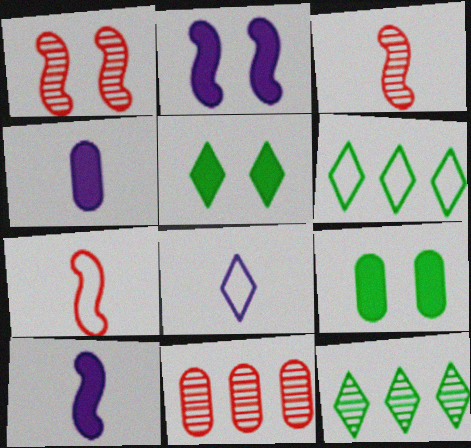[[1, 4, 6]]